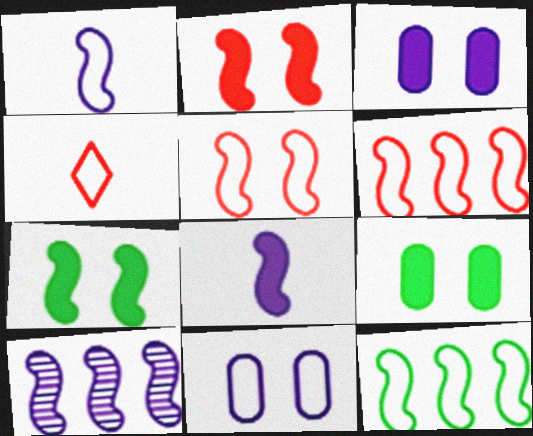[[1, 5, 12], 
[4, 9, 10], 
[4, 11, 12]]